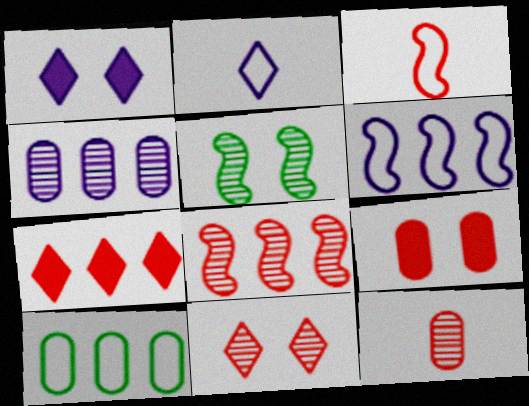[[8, 11, 12]]